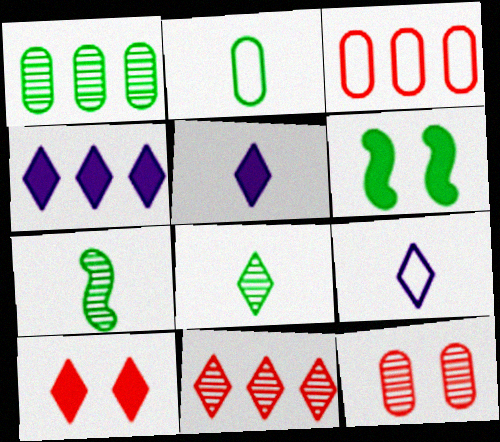[]